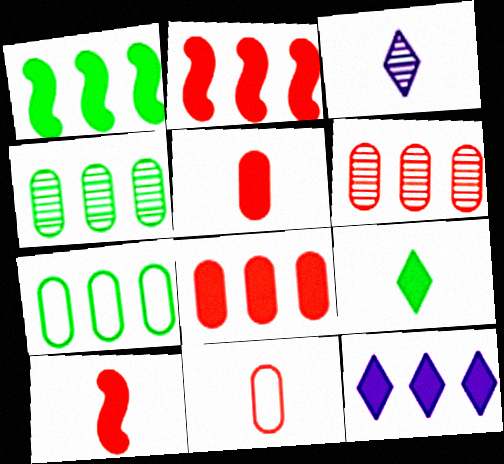[[1, 8, 12]]